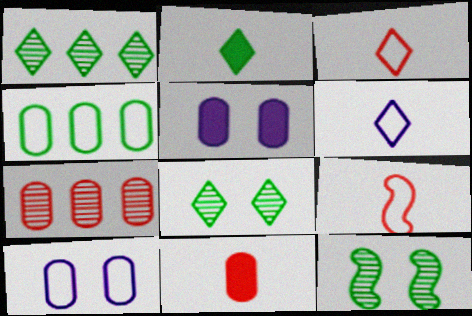[[1, 5, 9], 
[2, 4, 12]]